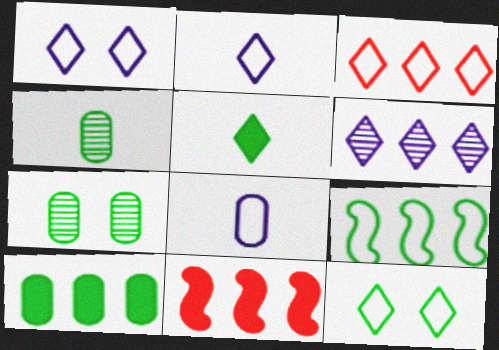[[1, 4, 11], 
[2, 3, 12], 
[2, 7, 11], 
[5, 7, 9]]